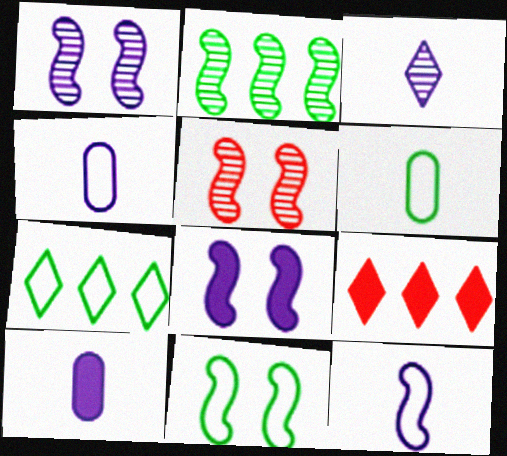[[1, 6, 9], 
[3, 10, 12], 
[5, 7, 10], 
[5, 8, 11], 
[6, 7, 11]]